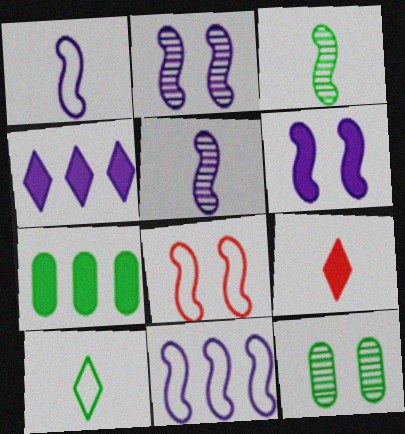[[5, 6, 11], 
[6, 7, 9], 
[9, 11, 12]]